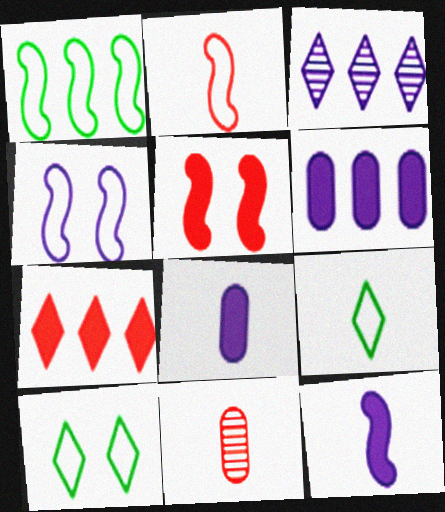[[1, 2, 4], 
[3, 4, 8], 
[9, 11, 12]]